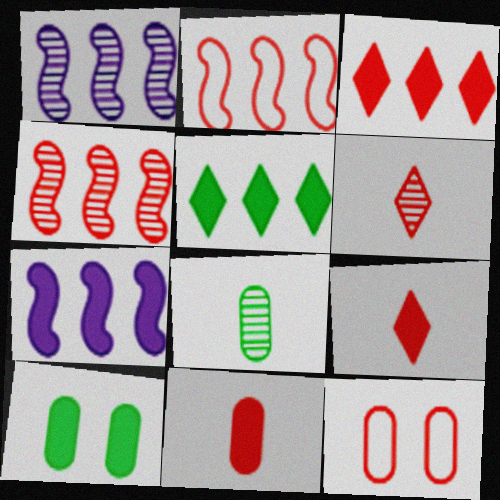[[4, 9, 12], 
[7, 9, 10]]